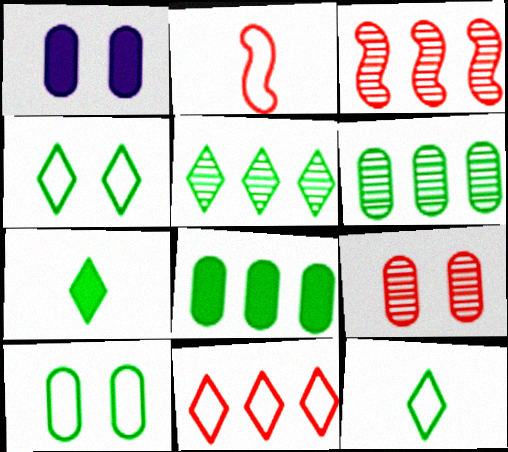[[1, 2, 5], 
[1, 3, 12], 
[1, 9, 10], 
[4, 5, 7]]